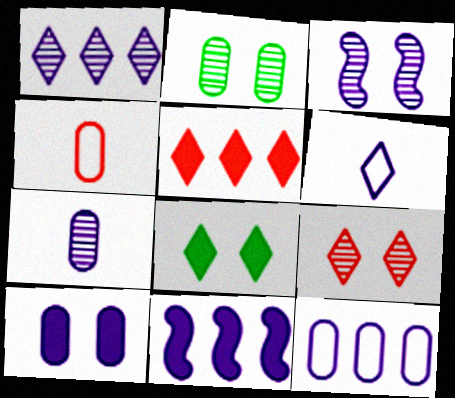[[1, 3, 7], 
[1, 11, 12], 
[2, 3, 9], 
[7, 10, 12]]